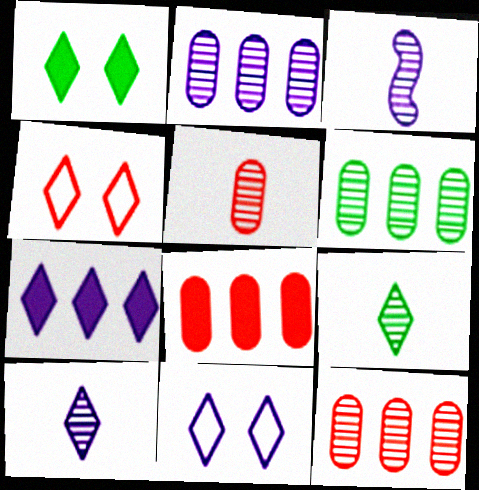[[2, 6, 12], 
[3, 5, 9], 
[4, 7, 9], 
[7, 10, 11]]